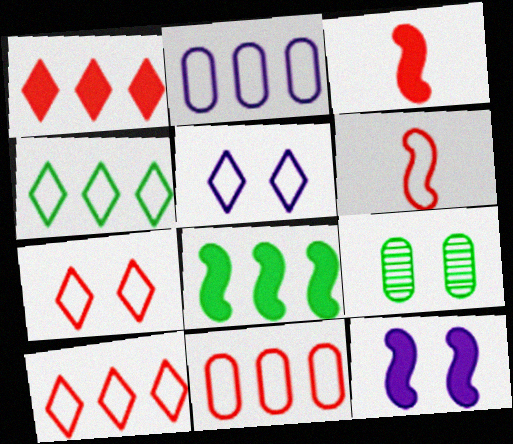[[3, 8, 12], 
[6, 7, 11], 
[7, 9, 12]]